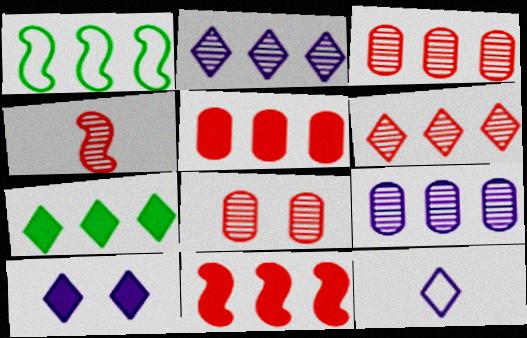[[1, 2, 5], 
[2, 10, 12], 
[4, 6, 8]]